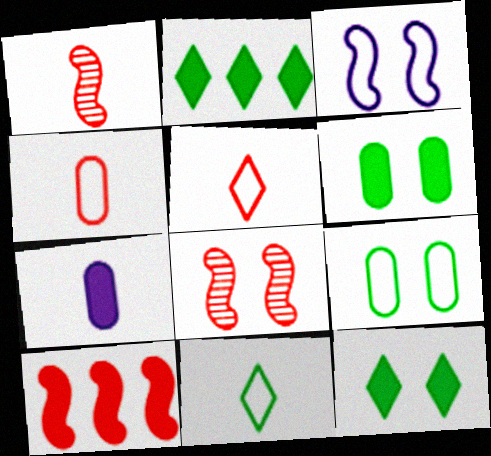[[1, 7, 11], 
[7, 10, 12]]